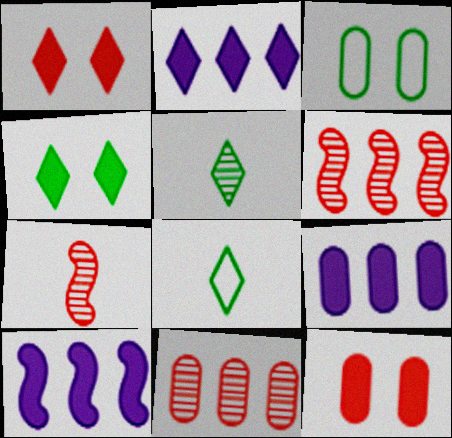[[2, 3, 7], 
[2, 9, 10]]